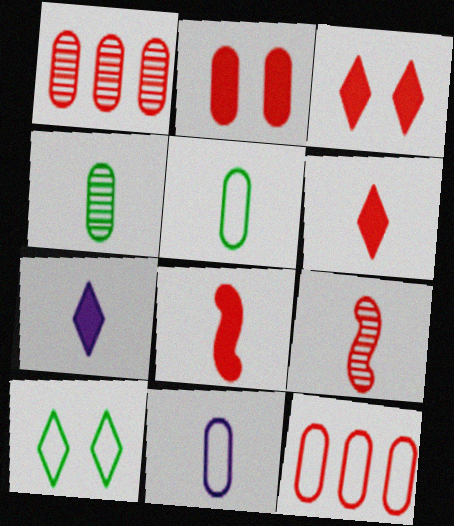[[3, 9, 12], 
[5, 7, 9]]